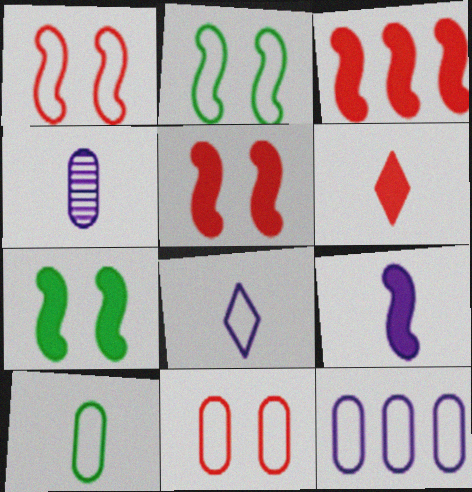[[3, 7, 9], 
[4, 8, 9], 
[10, 11, 12]]